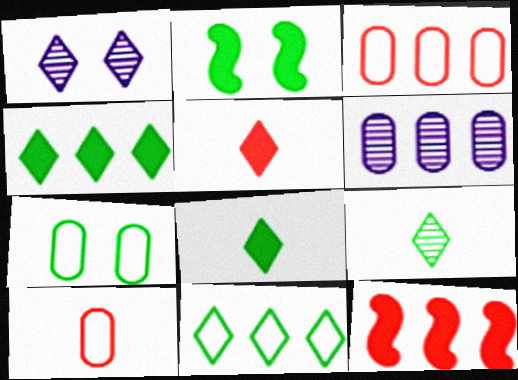[[1, 5, 11], 
[6, 11, 12]]